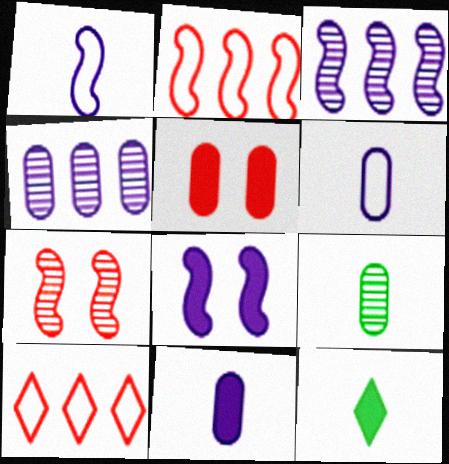[[1, 3, 8], 
[8, 9, 10]]